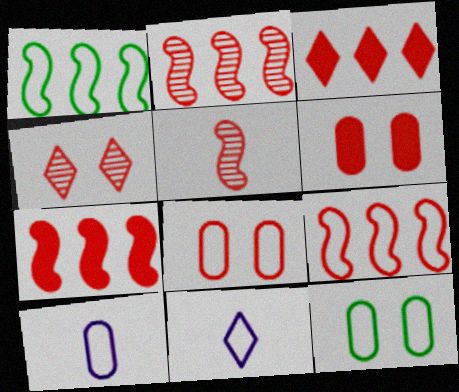[[1, 8, 11], 
[2, 7, 9], 
[3, 5, 8], 
[9, 11, 12]]